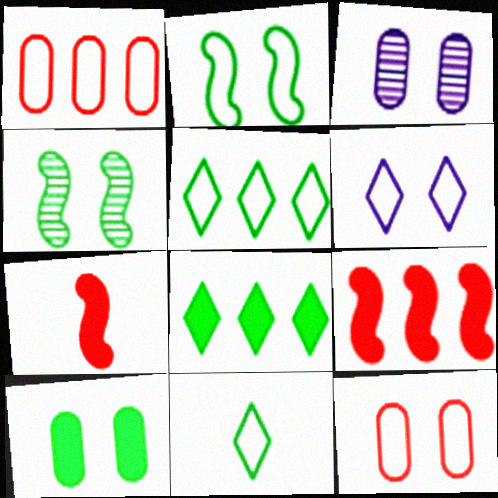[[2, 6, 12], 
[3, 5, 7], 
[3, 9, 11], 
[3, 10, 12]]